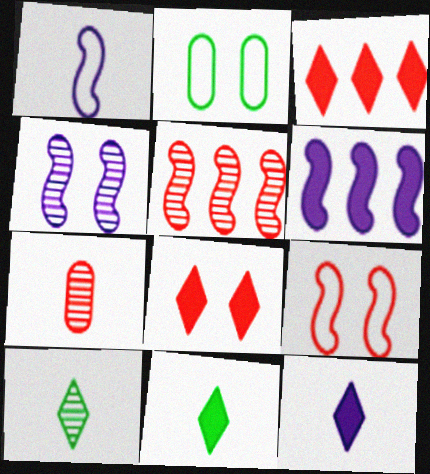[[1, 4, 6], 
[1, 7, 11], 
[2, 4, 8], 
[2, 5, 12], 
[3, 7, 9]]